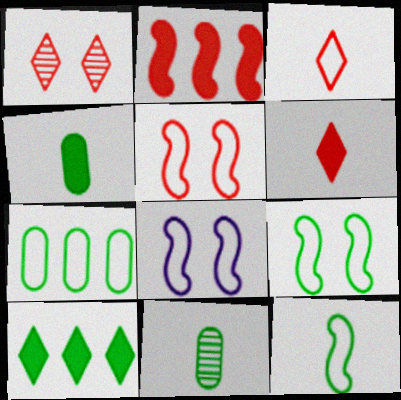[[3, 7, 8], 
[5, 8, 9], 
[9, 10, 11]]